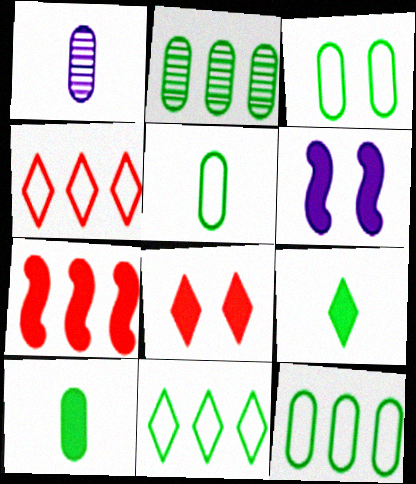[[2, 3, 10], 
[3, 5, 12]]